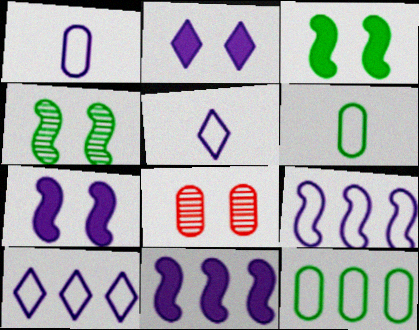[]